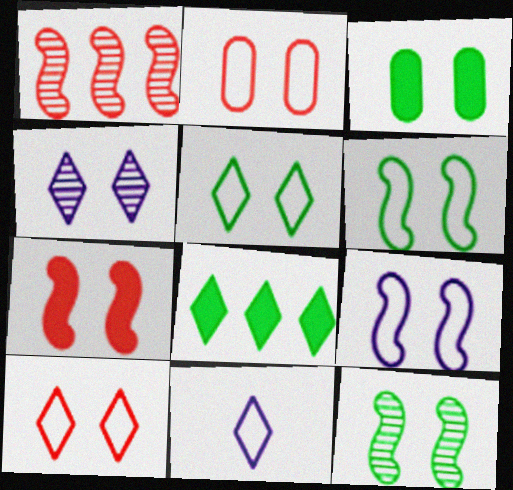[[1, 3, 11], 
[2, 5, 9], 
[3, 5, 12], 
[7, 9, 12]]